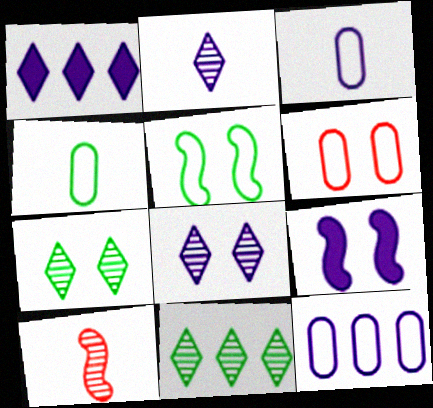[[2, 9, 12], 
[4, 6, 12], 
[6, 7, 9]]